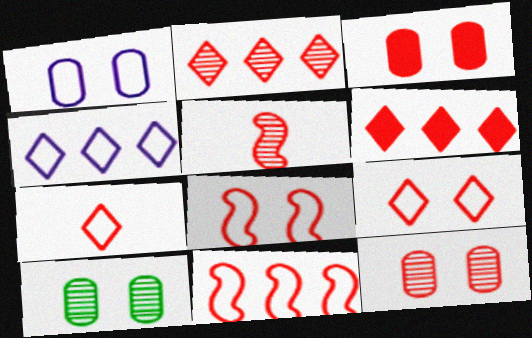[[1, 3, 10], 
[2, 5, 12]]